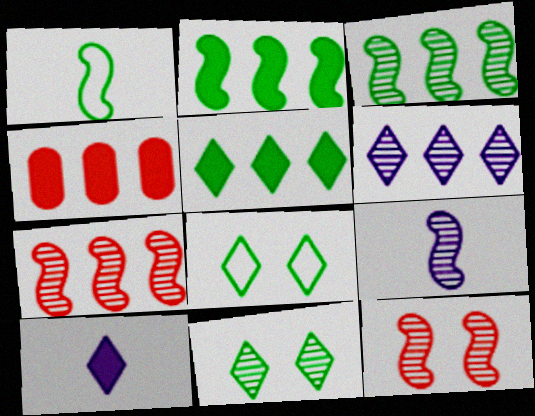[[3, 9, 12], 
[4, 8, 9]]